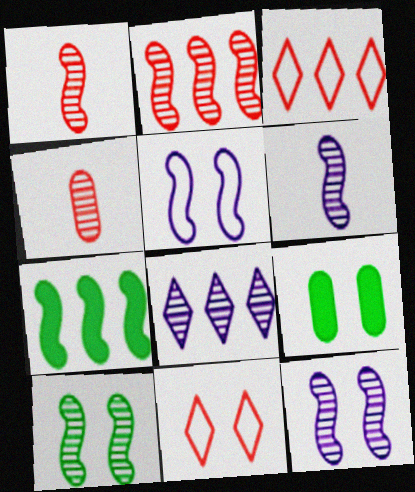[[1, 5, 7], 
[2, 6, 10], 
[3, 6, 9], 
[4, 8, 10], 
[9, 11, 12]]